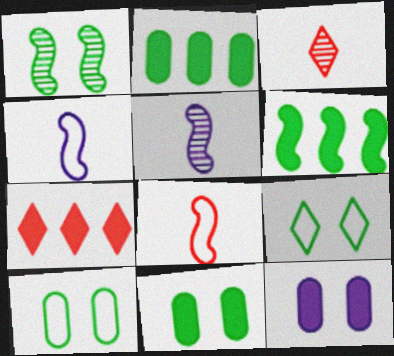[[1, 9, 11], 
[5, 7, 10]]